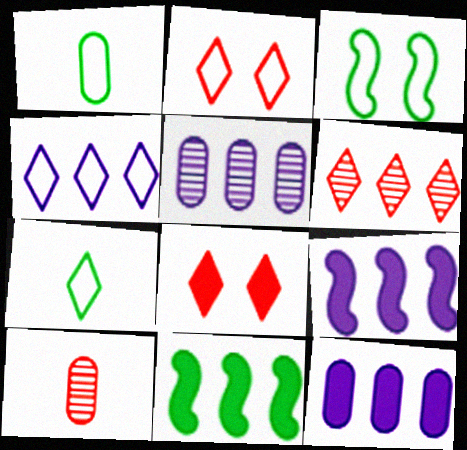[[2, 4, 7], 
[4, 5, 9]]